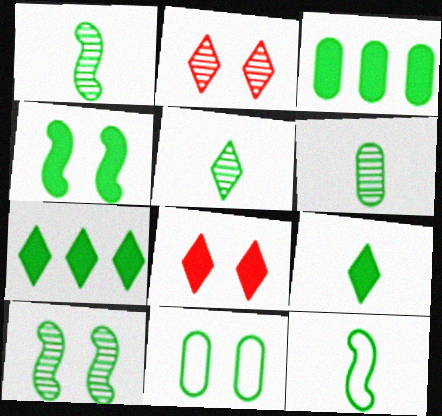[[1, 5, 6], 
[1, 7, 11], 
[3, 4, 9], 
[3, 6, 11], 
[6, 9, 12]]